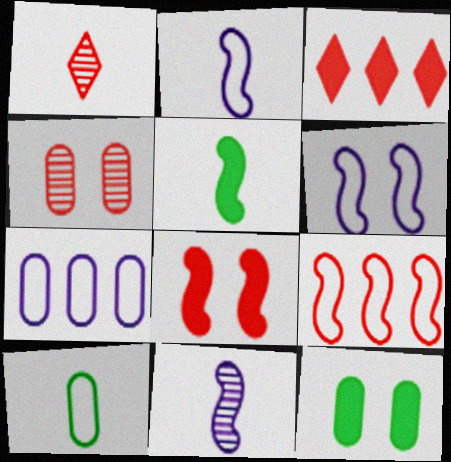[]